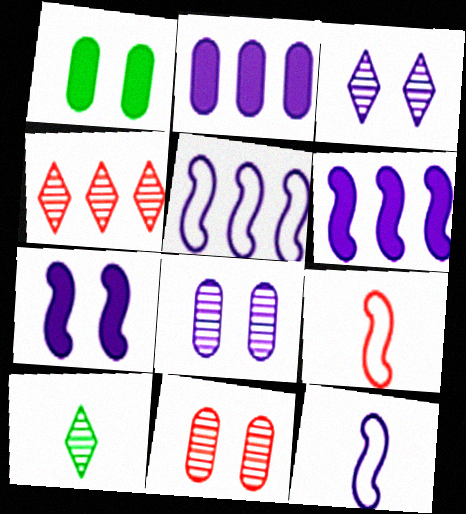[[1, 4, 12], 
[2, 3, 12], 
[3, 4, 10]]